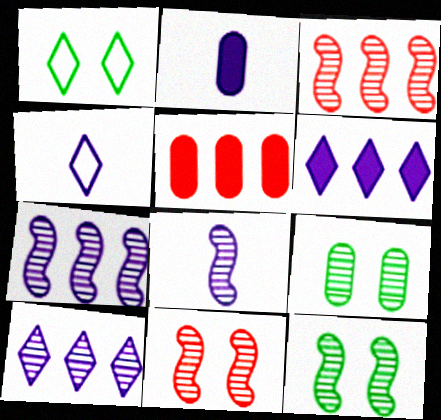[[1, 2, 3], 
[1, 5, 8], 
[2, 4, 8], 
[3, 8, 12], 
[4, 5, 12]]